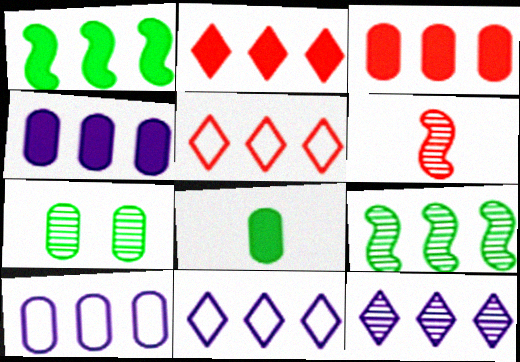[[1, 2, 4], 
[2, 9, 10], 
[3, 9, 11], 
[4, 5, 9], 
[6, 7, 12]]